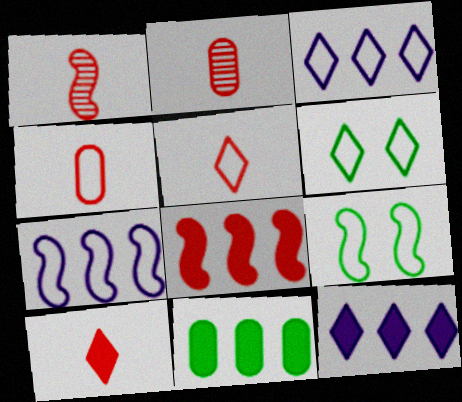[[1, 4, 10], 
[2, 9, 12], 
[3, 4, 9], 
[3, 5, 6], 
[4, 6, 7], 
[8, 11, 12]]